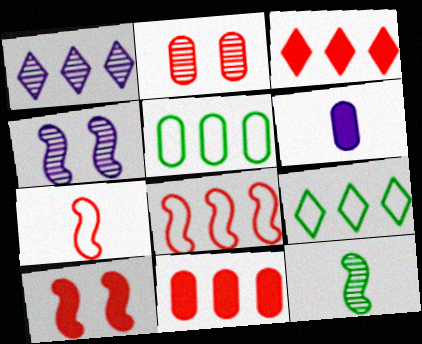[[1, 2, 12], 
[1, 3, 9], 
[2, 3, 7], 
[2, 5, 6]]